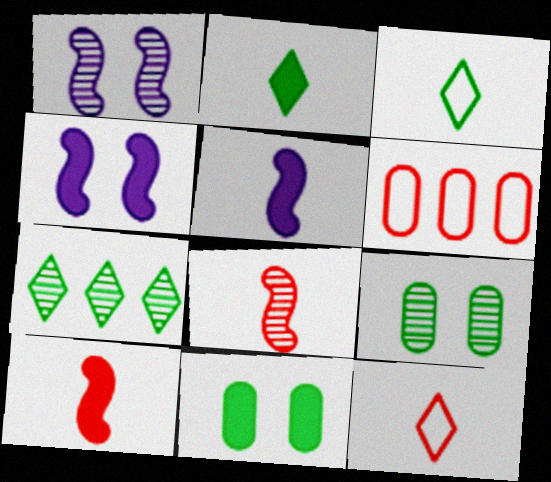[[1, 2, 6]]